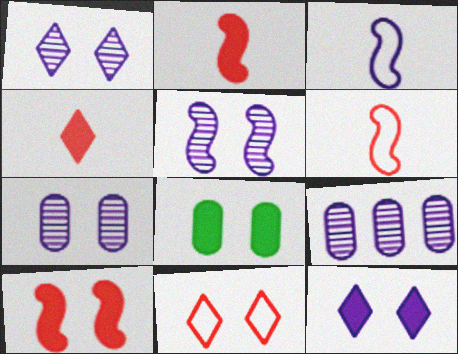[[1, 5, 7], 
[3, 9, 12], 
[5, 8, 11], 
[8, 10, 12]]